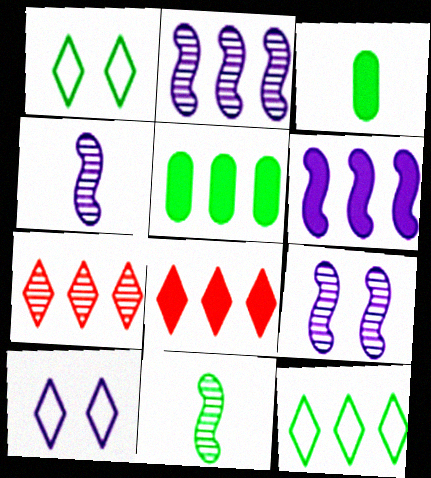[[1, 5, 11], 
[2, 4, 9], 
[5, 6, 8]]